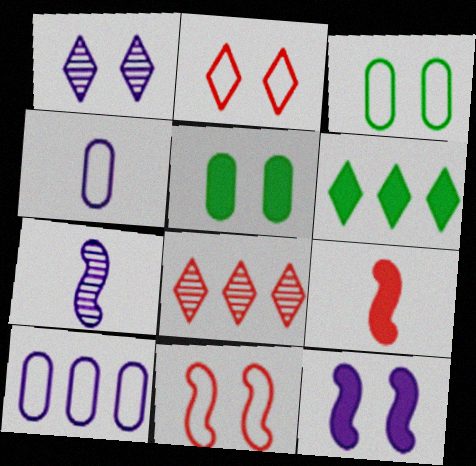[[1, 5, 11]]